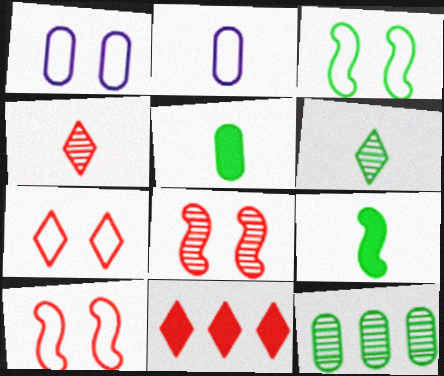[[1, 3, 7], 
[2, 4, 9], 
[4, 7, 11]]